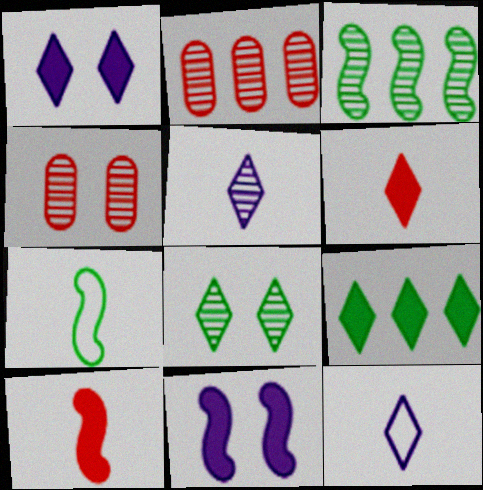[[1, 2, 7], 
[1, 6, 9], 
[3, 4, 5]]